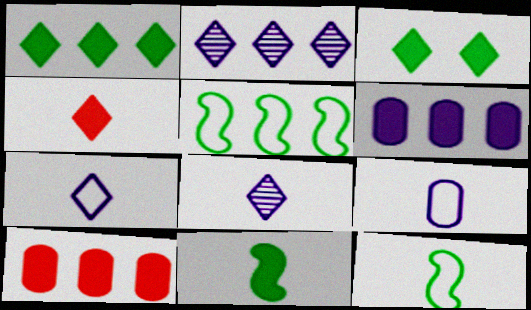[[2, 5, 10]]